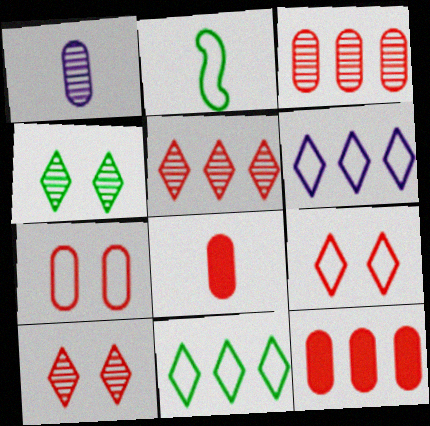[[2, 6, 7], 
[3, 7, 8]]